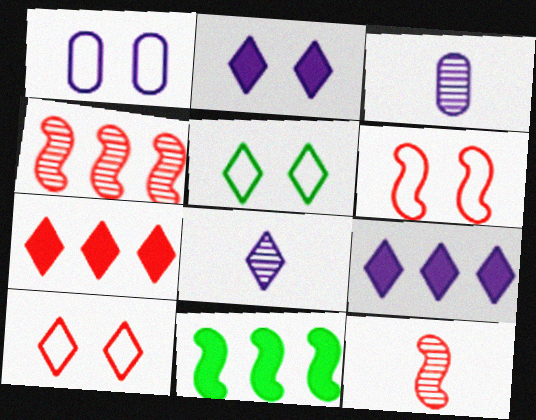[[1, 5, 6], 
[3, 10, 11], 
[5, 7, 8]]